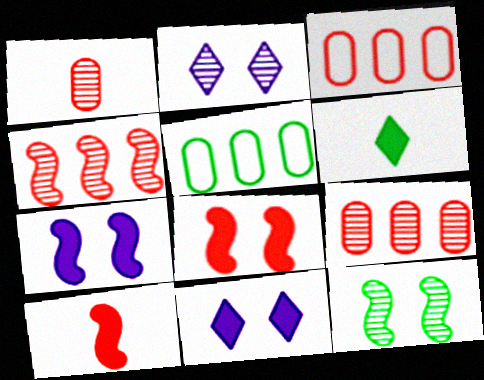[[2, 5, 10], 
[5, 6, 12]]